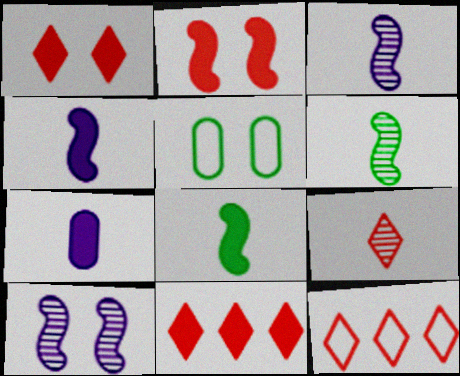[[1, 5, 10], 
[1, 9, 12], 
[3, 5, 11]]